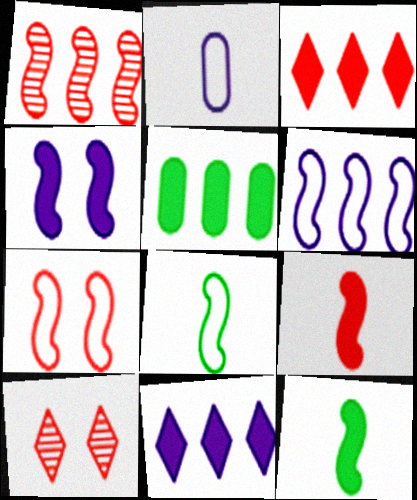[[1, 4, 8], 
[1, 7, 9], 
[6, 7, 8]]